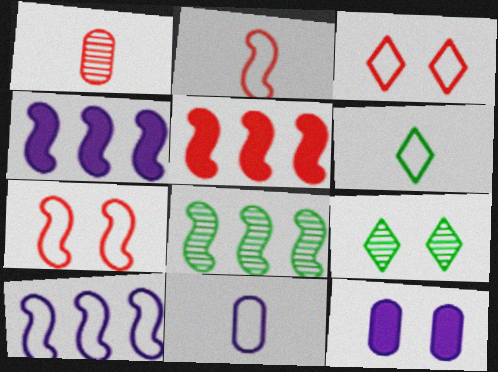[[1, 3, 5], 
[2, 6, 11], 
[5, 8, 10], 
[5, 9, 11], 
[7, 9, 12]]